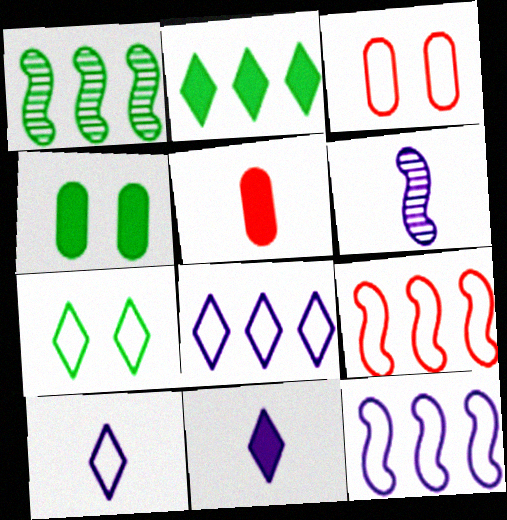[[1, 3, 11], 
[2, 3, 6]]